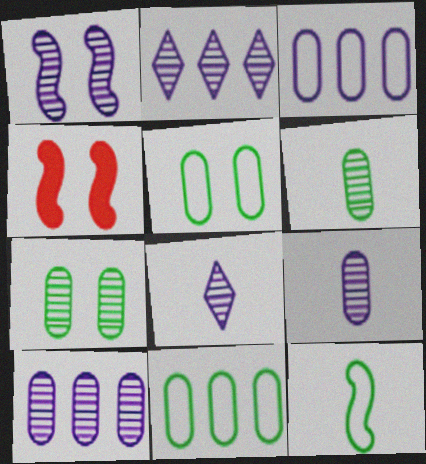[[1, 2, 9], 
[1, 8, 10], 
[4, 8, 11]]